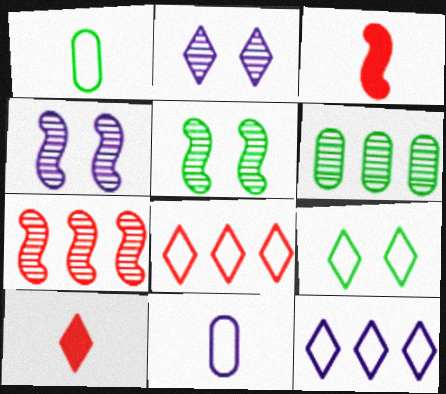[]